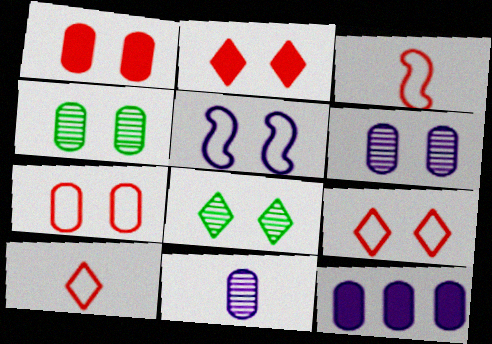[[1, 5, 8], 
[2, 4, 5], 
[3, 8, 12]]